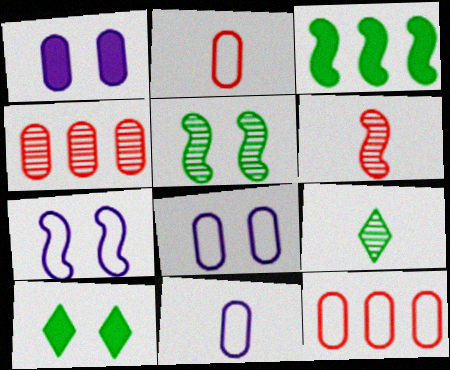[[3, 6, 7]]